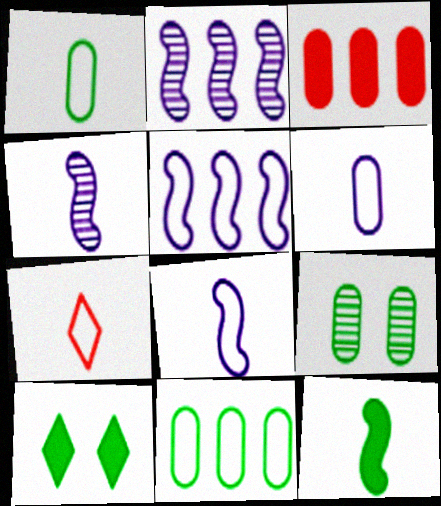[[1, 7, 8], 
[3, 6, 9]]